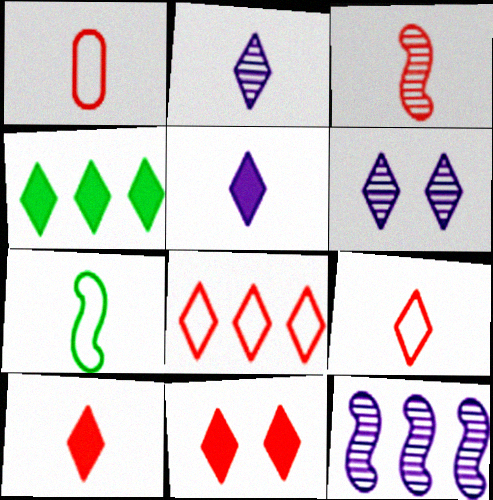[[1, 3, 10], 
[4, 5, 11], 
[4, 6, 9]]